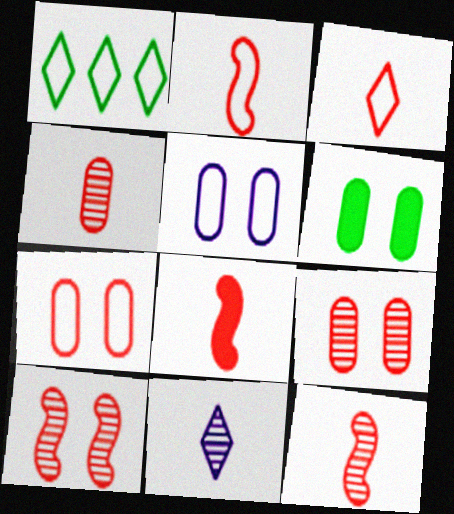[[1, 2, 5], 
[2, 8, 12], 
[3, 4, 8], 
[5, 6, 9]]